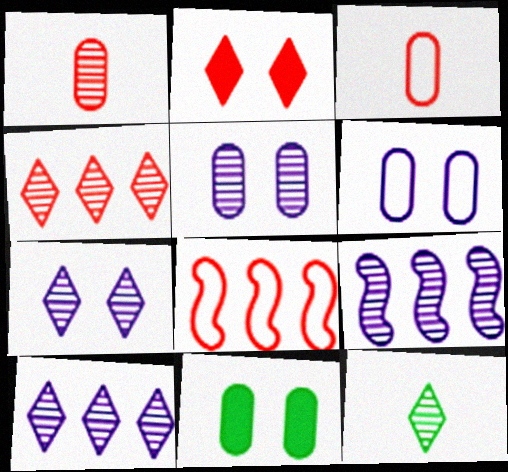[[1, 2, 8], 
[4, 7, 12]]